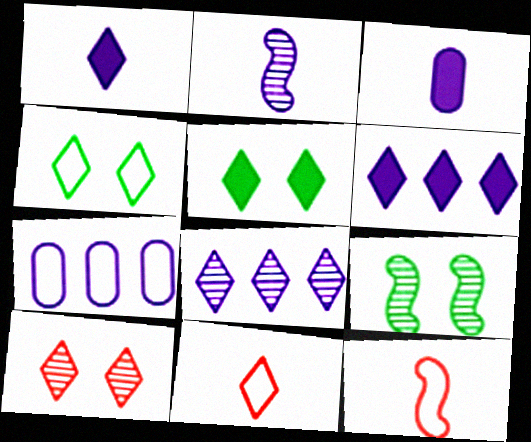[[4, 7, 12], 
[5, 8, 11]]